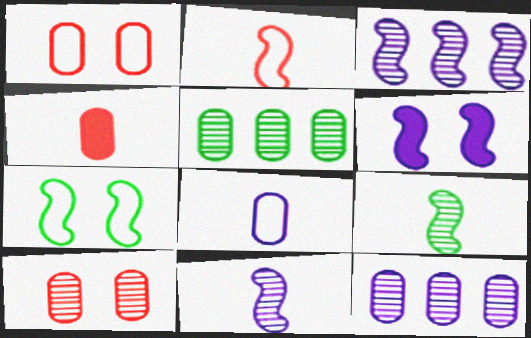[]